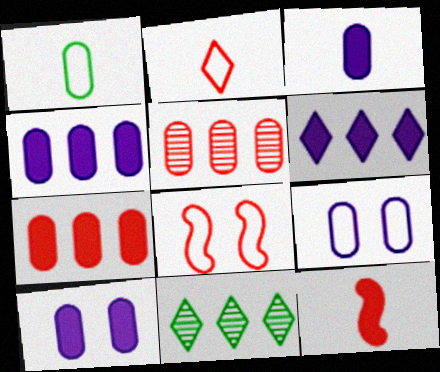[[1, 5, 10], 
[3, 4, 10], 
[3, 8, 11], 
[9, 11, 12]]